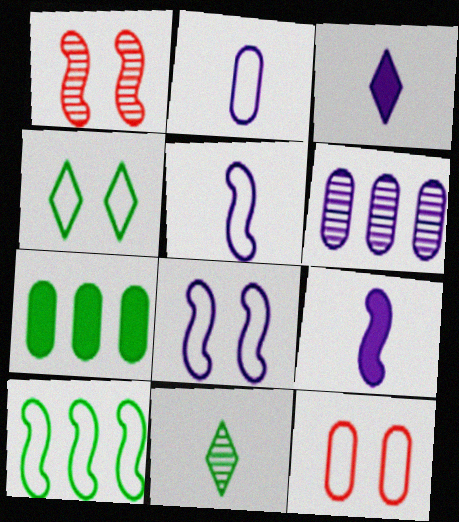[[1, 6, 11], 
[1, 9, 10], 
[3, 6, 8], 
[4, 8, 12]]